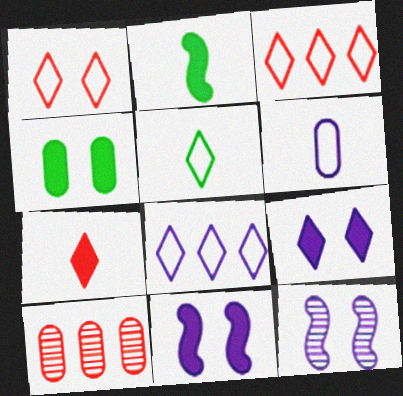[[1, 4, 12], 
[1, 5, 8], 
[4, 6, 10], 
[5, 10, 11]]